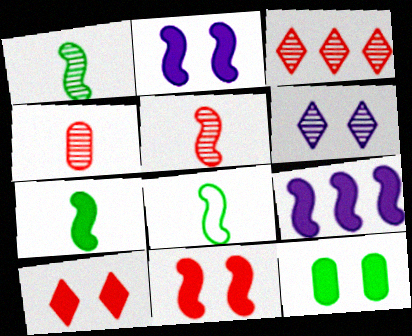[[1, 7, 8], 
[2, 10, 12], 
[7, 9, 11]]